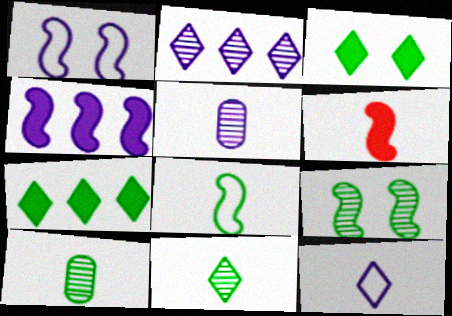[[6, 10, 12]]